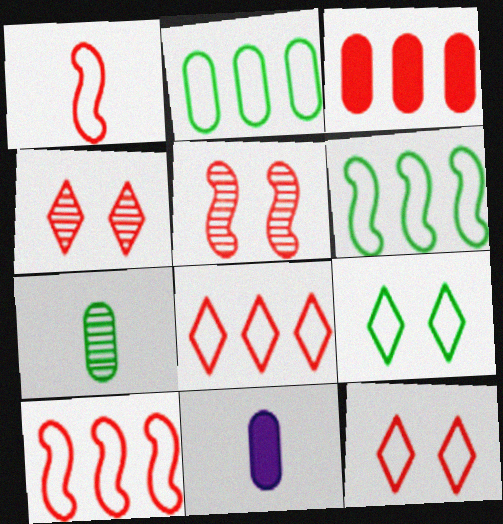[[1, 3, 4], 
[4, 6, 11]]